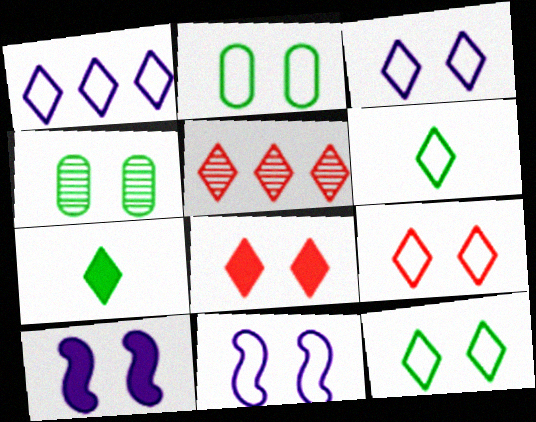[[1, 6, 9], 
[2, 9, 11], 
[3, 5, 7], 
[3, 9, 12], 
[4, 8, 11], 
[4, 9, 10]]